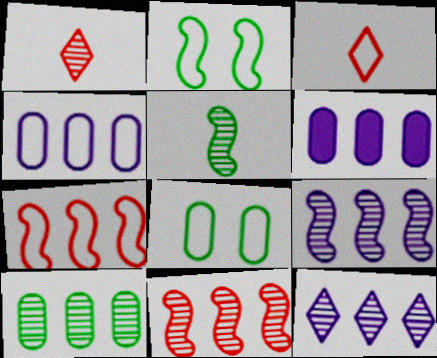[[1, 2, 6], 
[2, 3, 4], 
[10, 11, 12]]